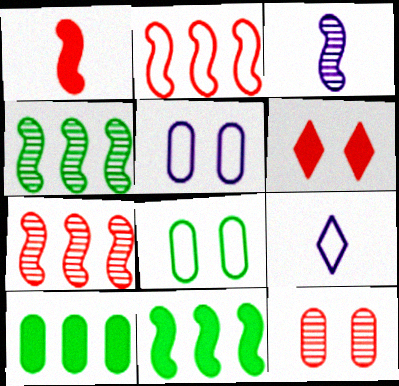[[2, 8, 9], 
[9, 11, 12]]